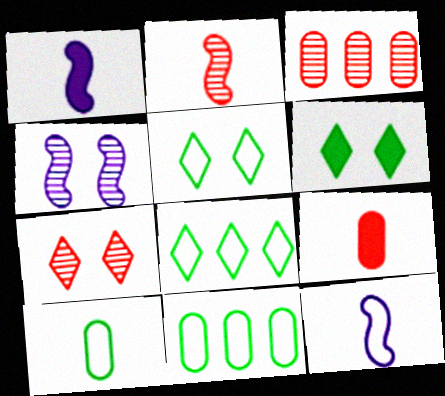[[1, 3, 5], 
[1, 7, 11], 
[2, 3, 7], 
[3, 6, 12], 
[4, 8, 9]]